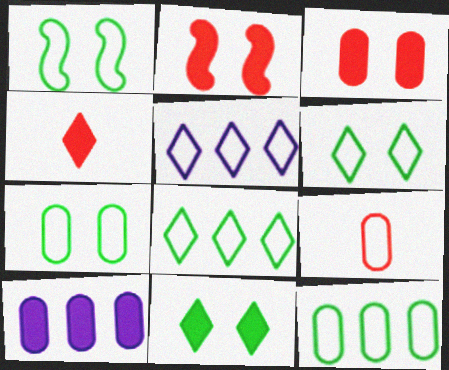[[1, 5, 9], 
[1, 6, 7]]